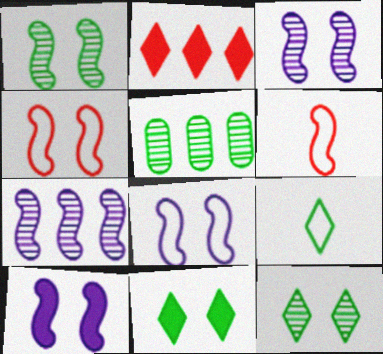[[1, 4, 10], 
[3, 8, 10]]